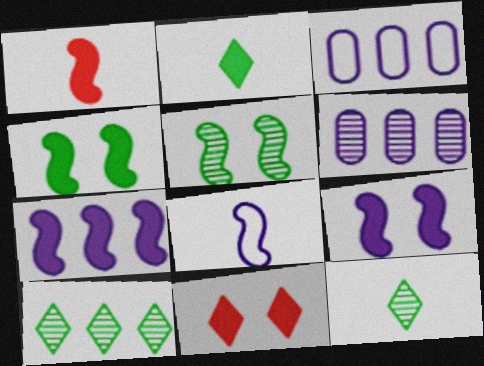[[1, 4, 7]]